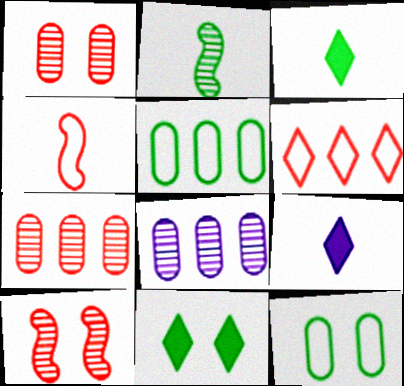[[2, 5, 11], 
[4, 8, 11], 
[5, 9, 10]]